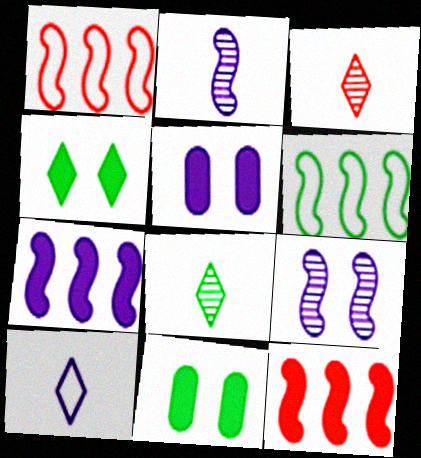[[1, 5, 8], 
[3, 5, 6], 
[6, 8, 11]]